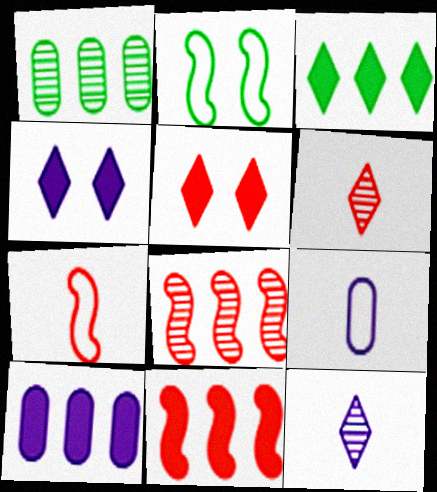[[1, 4, 7], 
[2, 6, 10], 
[3, 10, 11]]